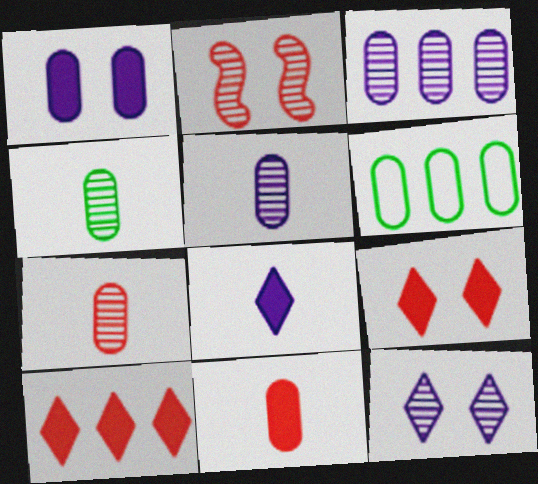[[1, 6, 7], 
[2, 6, 8], 
[4, 5, 7]]